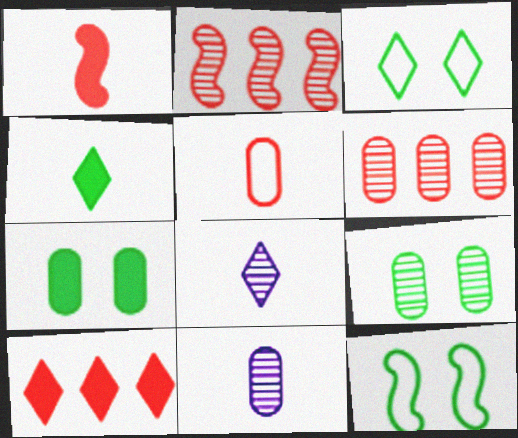[[2, 8, 9], 
[3, 8, 10], 
[6, 9, 11], 
[10, 11, 12]]